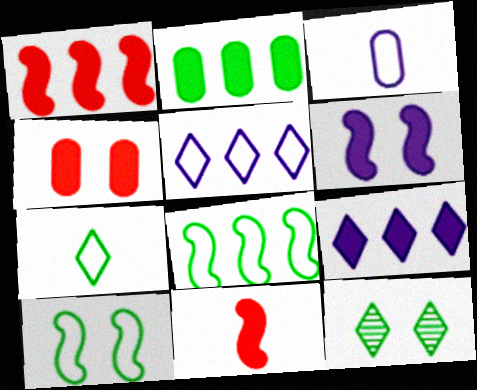[[1, 2, 9], 
[1, 3, 12]]